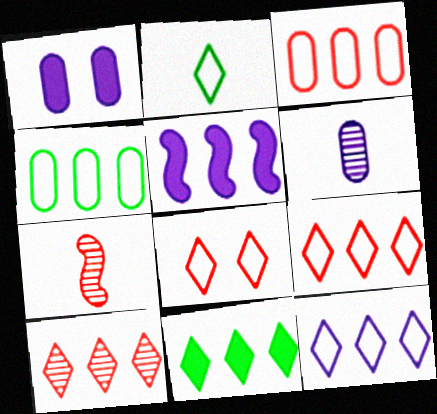[[2, 8, 12], 
[4, 5, 10], 
[10, 11, 12]]